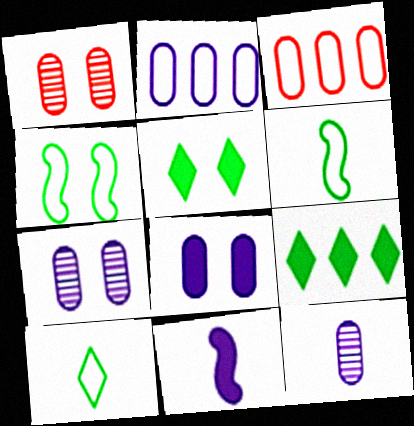[[2, 8, 12]]